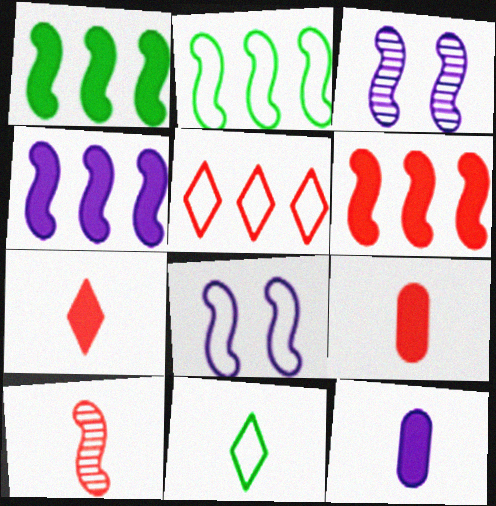[[1, 4, 6], 
[1, 8, 10], 
[10, 11, 12]]